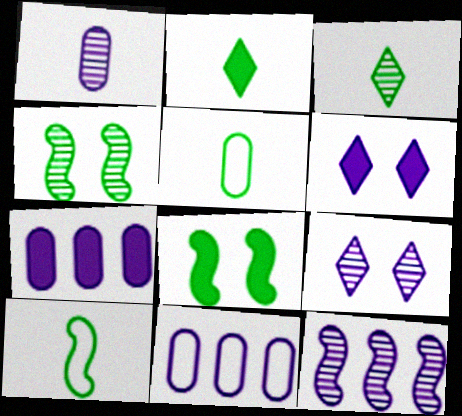[[1, 9, 12]]